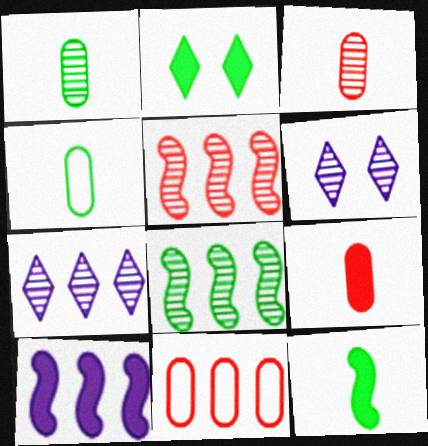[[1, 5, 6], 
[2, 4, 8], 
[2, 9, 10], 
[3, 6, 8], 
[6, 11, 12]]